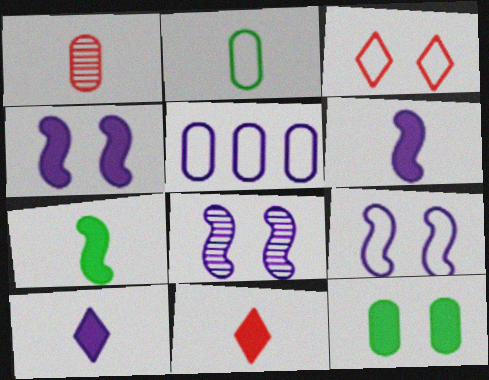[[1, 5, 12], 
[3, 8, 12], 
[4, 8, 9], 
[5, 8, 10]]